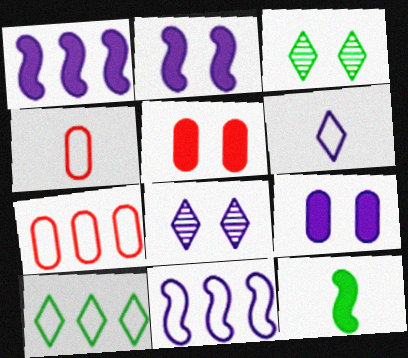[[1, 3, 4], 
[7, 8, 12], 
[7, 10, 11]]